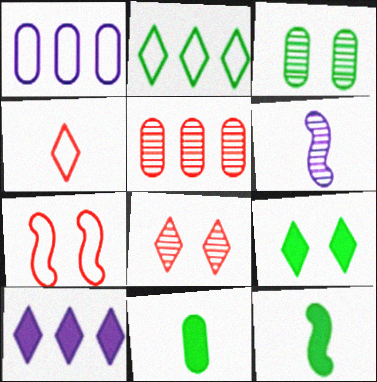[[1, 8, 12], 
[2, 3, 12], 
[4, 6, 11]]